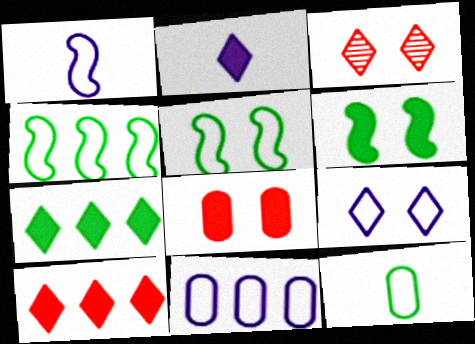[[1, 9, 11]]